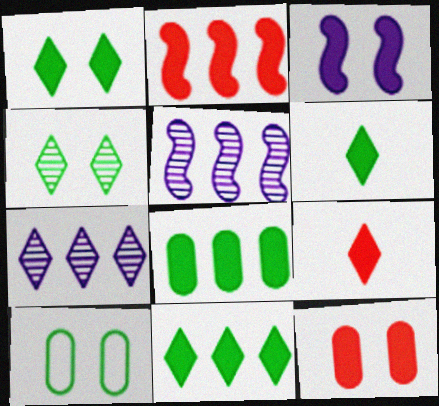[[1, 3, 12], 
[1, 6, 11], 
[2, 9, 12], 
[3, 8, 9], 
[5, 9, 10]]